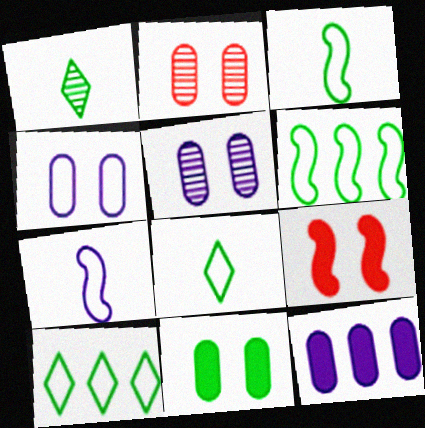[[1, 6, 11], 
[2, 4, 11]]